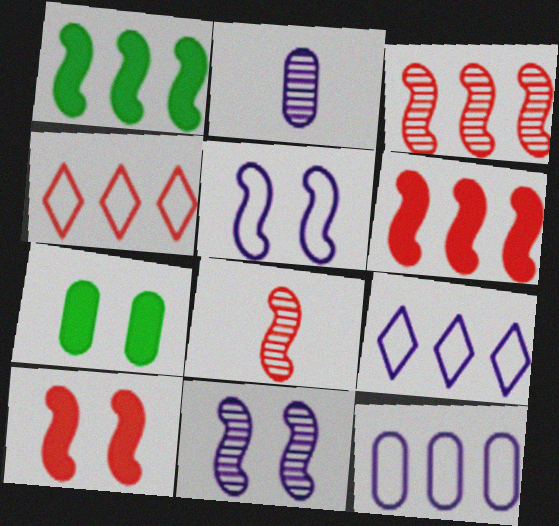[[1, 5, 8], 
[7, 8, 9]]